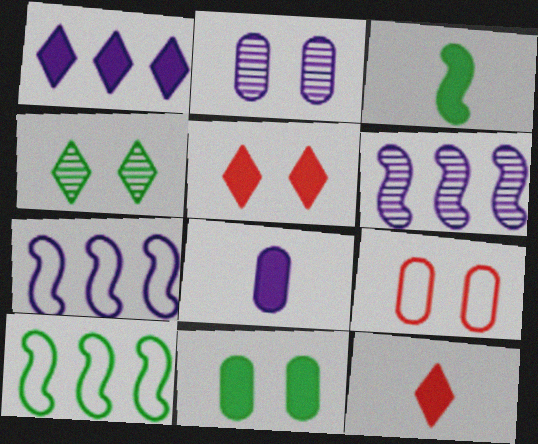[[2, 9, 11], 
[2, 10, 12], 
[3, 8, 12]]